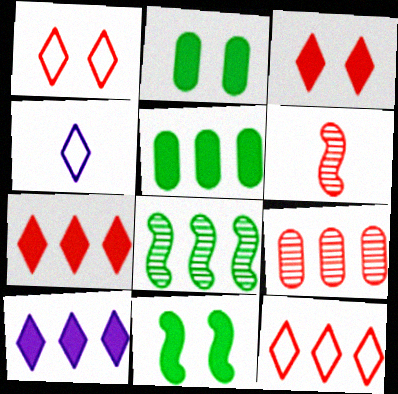[[4, 9, 11]]